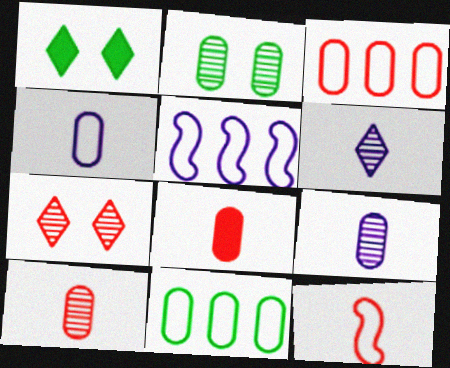[[1, 5, 10]]